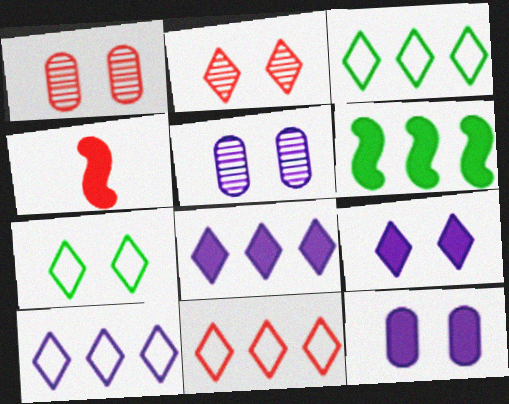[[1, 4, 11], 
[2, 7, 9], 
[3, 4, 5], 
[3, 10, 11]]